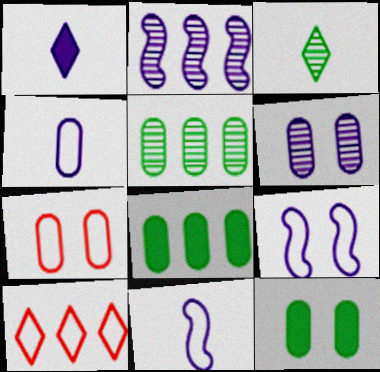[[2, 8, 10], 
[6, 7, 12]]